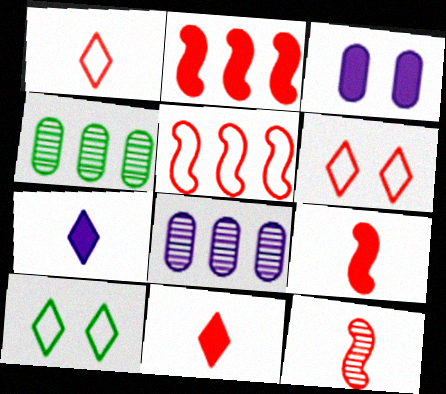[[8, 9, 10]]